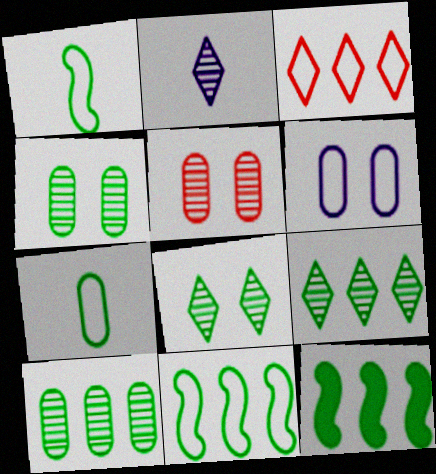[[1, 3, 6], 
[7, 8, 12]]